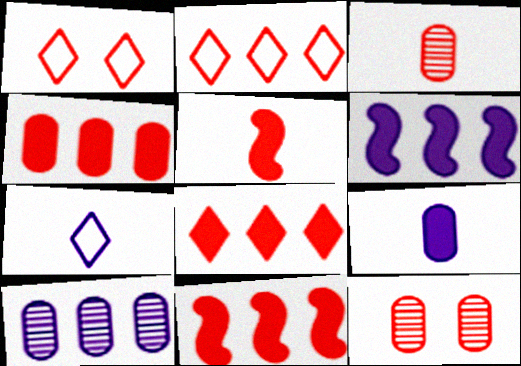[[1, 3, 11], 
[2, 5, 12], 
[4, 8, 11]]